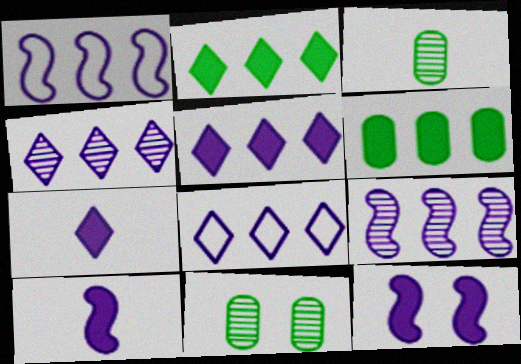[[4, 5, 8]]